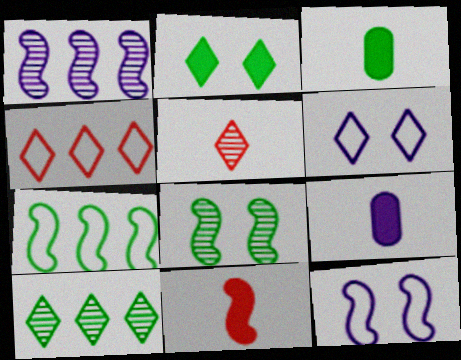[[1, 6, 9], 
[4, 8, 9]]